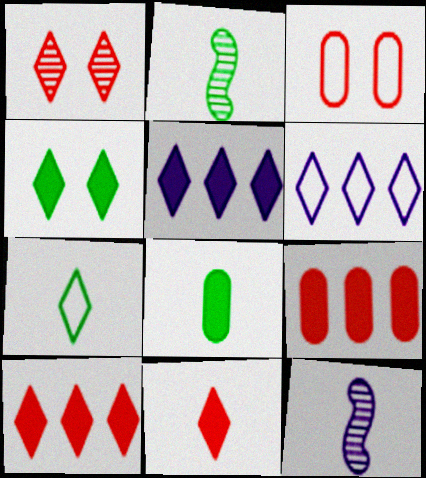[[1, 5, 7], 
[2, 3, 5], 
[2, 7, 8], 
[4, 5, 11]]